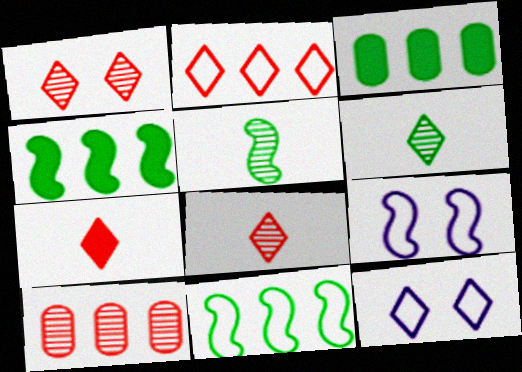[[1, 2, 7], 
[3, 8, 9]]